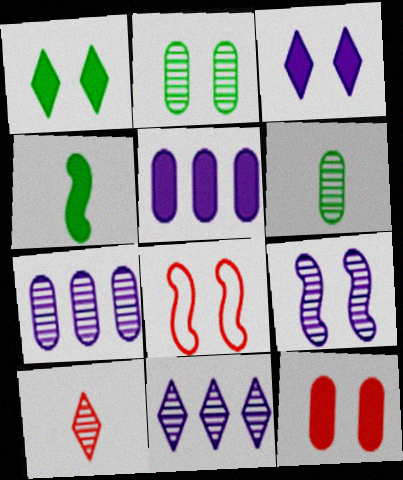[[2, 3, 8]]